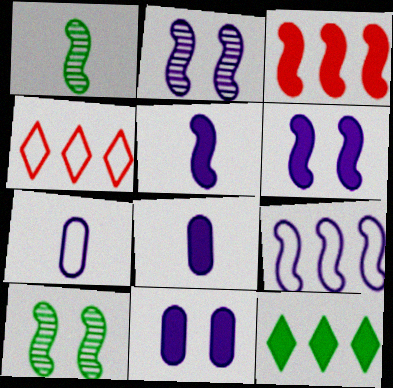[[1, 4, 11], 
[2, 5, 9], 
[4, 8, 10]]